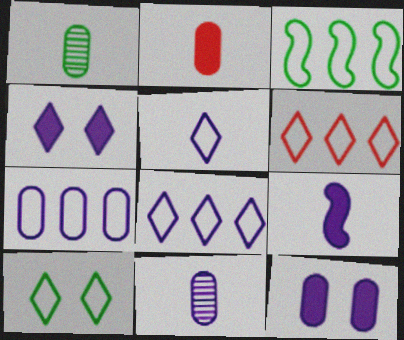[[3, 6, 7], 
[5, 6, 10], 
[5, 9, 11], 
[7, 11, 12]]